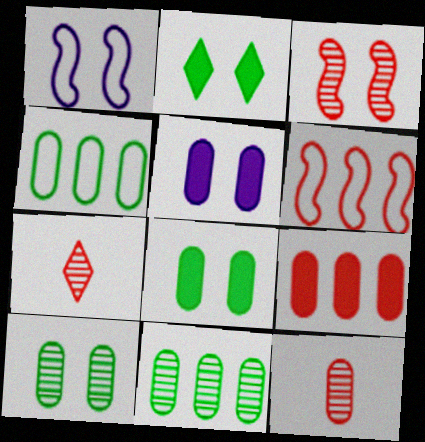[[4, 5, 12]]